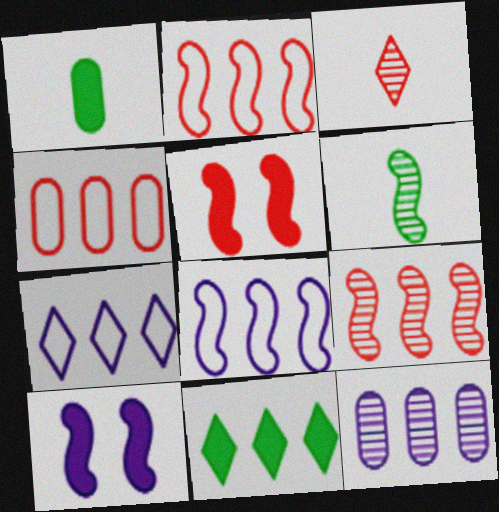[[2, 6, 10], 
[2, 11, 12], 
[3, 4, 5], 
[5, 6, 8]]